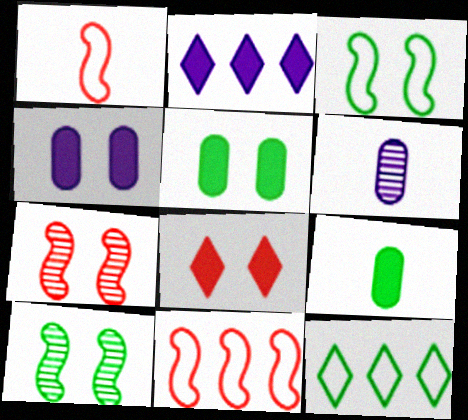[[9, 10, 12]]